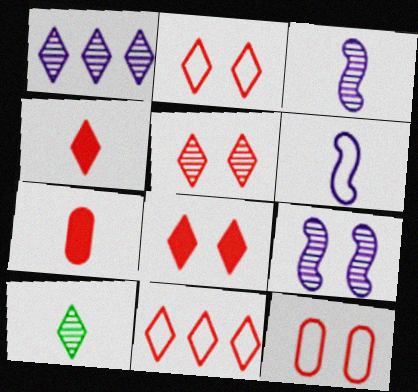[[1, 5, 10], 
[2, 5, 8], 
[4, 5, 11], 
[6, 7, 10]]